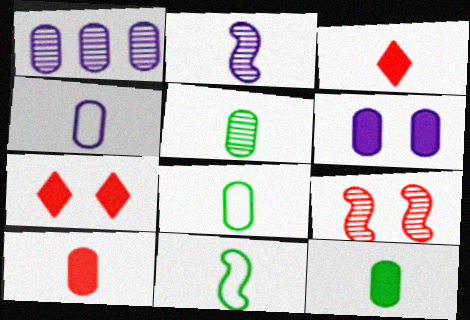[[1, 4, 6], 
[1, 7, 11], 
[2, 3, 8], 
[4, 5, 10], 
[5, 8, 12]]